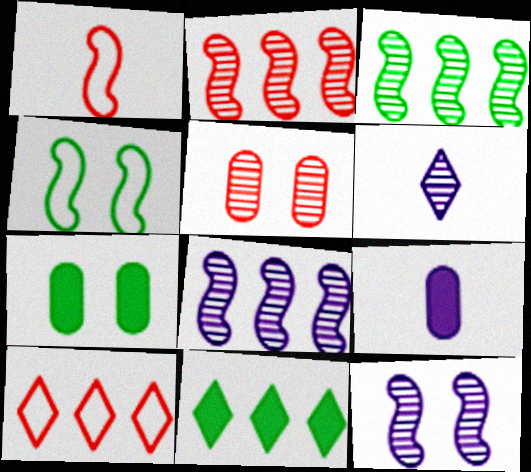[[2, 3, 8], 
[3, 5, 6]]